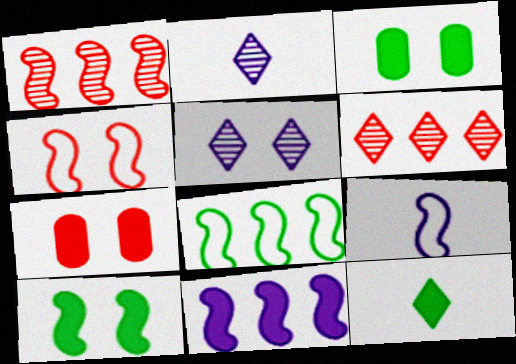[[1, 8, 11], 
[1, 9, 10], 
[2, 7, 8], 
[3, 4, 5], 
[3, 6, 9], 
[4, 8, 9], 
[7, 11, 12]]